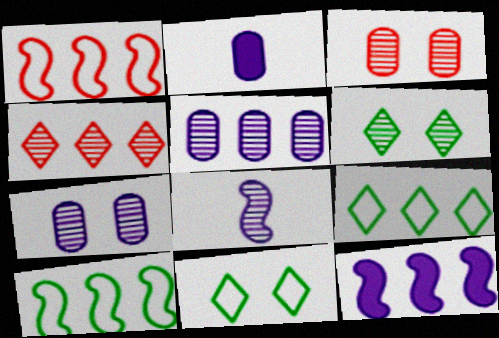[[1, 2, 6]]